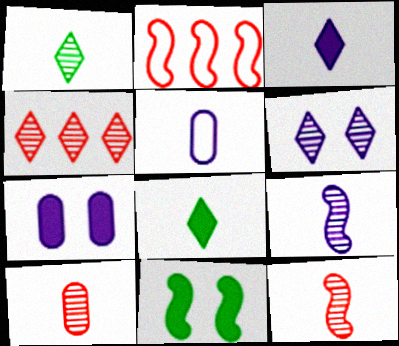[[1, 2, 7], 
[1, 4, 6], 
[1, 9, 10], 
[2, 9, 11], 
[3, 5, 9], 
[4, 5, 11], 
[5, 8, 12]]